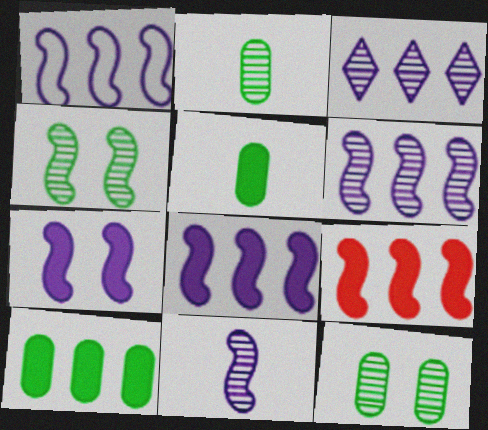[[1, 6, 8], 
[1, 7, 11]]